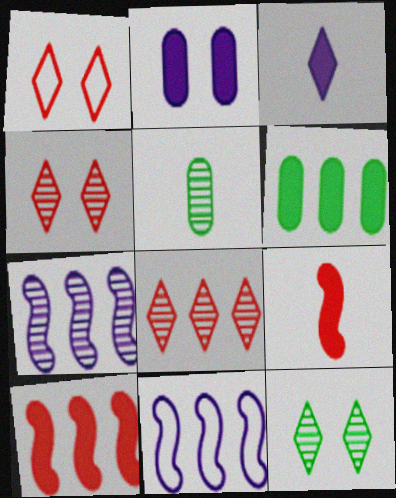[[4, 5, 7], 
[6, 8, 11]]